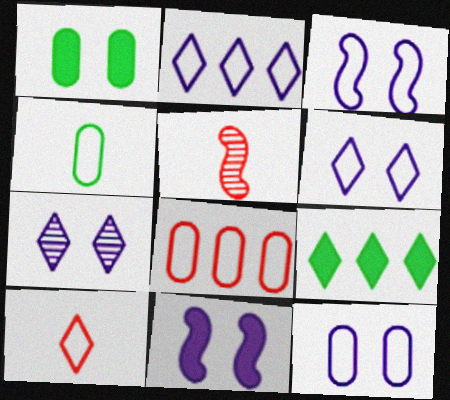[[1, 2, 5], 
[3, 6, 12], 
[4, 8, 12], 
[5, 9, 12], 
[7, 9, 10], 
[7, 11, 12]]